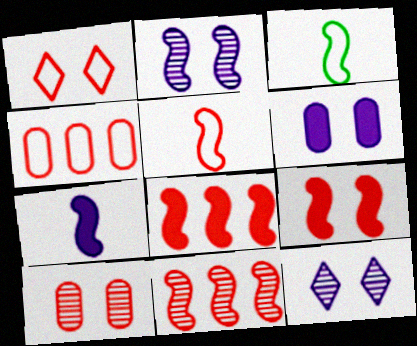[[1, 4, 5], 
[1, 9, 10], 
[2, 3, 8], 
[5, 9, 11]]